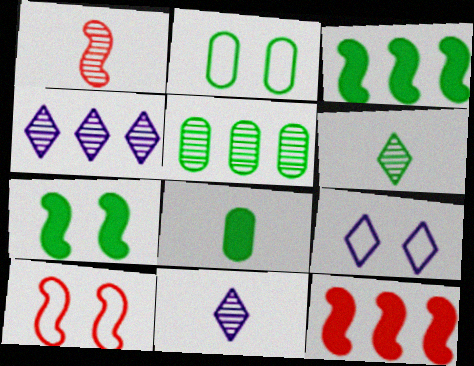[[1, 10, 12], 
[2, 3, 6], 
[2, 5, 8], 
[2, 9, 10], 
[2, 11, 12], 
[4, 8, 10]]